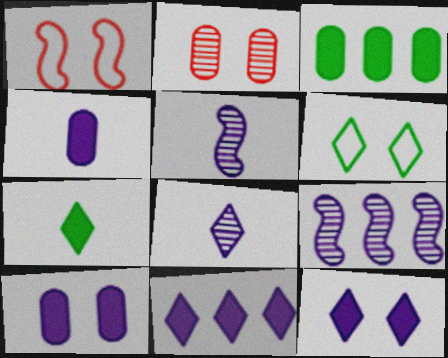[[1, 3, 8]]